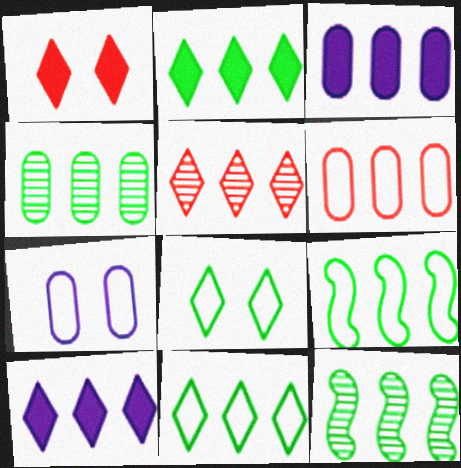[[2, 4, 9], 
[3, 4, 6], 
[3, 5, 9], 
[5, 10, 11], 
[6, 10, 12]]